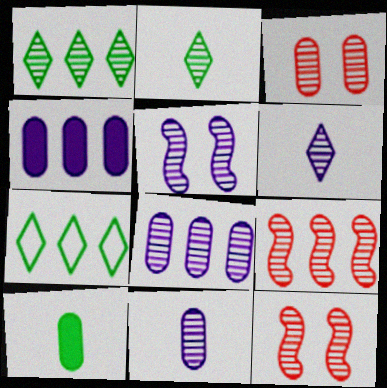[[1, 8, 9], 
[1, 11, 12], 
[2, 8, 12], 
[4, 7, 9], 
[5, 6, 8]]